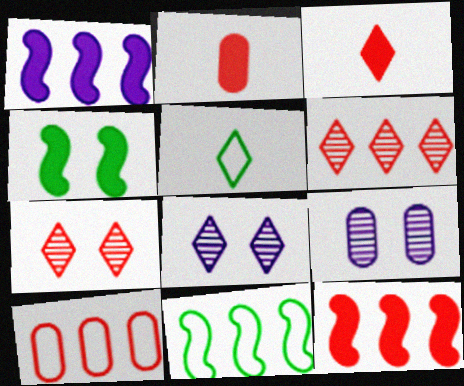[[2, 8, 11], 
[3, 9, 11], 
[5, 9, 12], 
[6, 10, 12]]